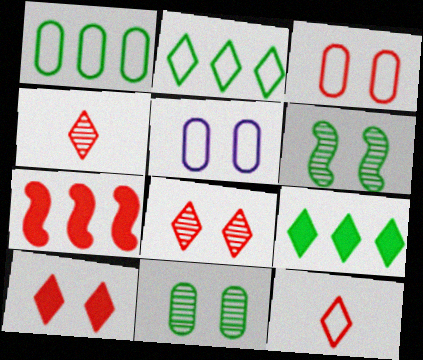[[3, 4, 7], 
[5, 6, 10]]